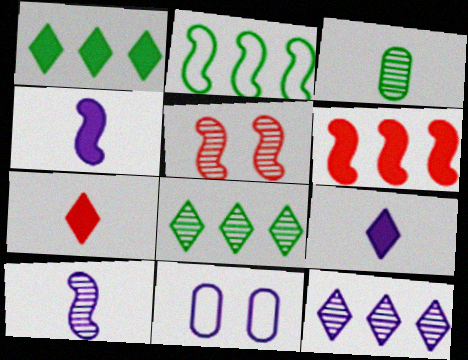[[2, 4, 5], 
[3, 5, 12], 
[4, 11, 12]]